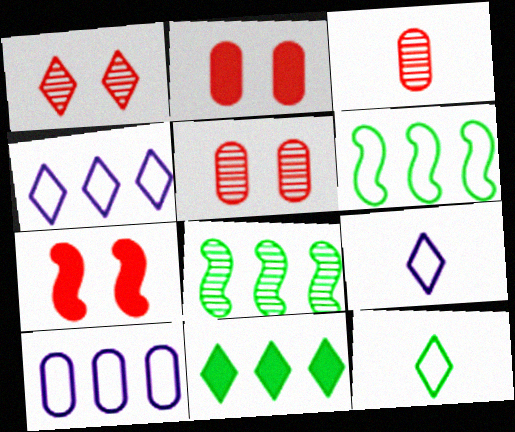[[1, 9, 11], 
[2, 8, 9]]